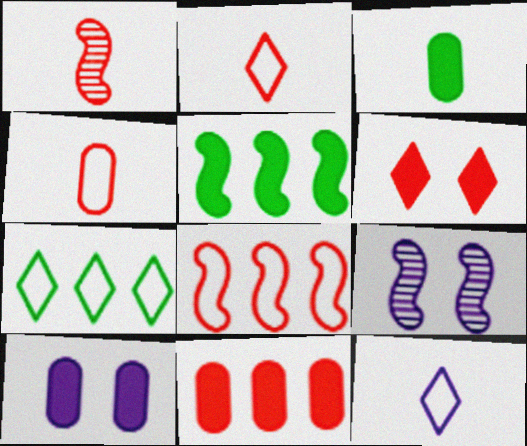[[1, 3, 12], 
[1, 7, 10], 
[3, 10, 11]]